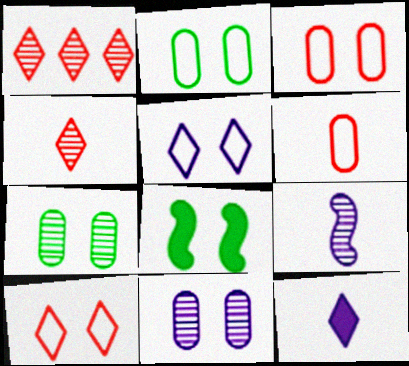[[1, 7, 9], 
[8, 10, 11]]